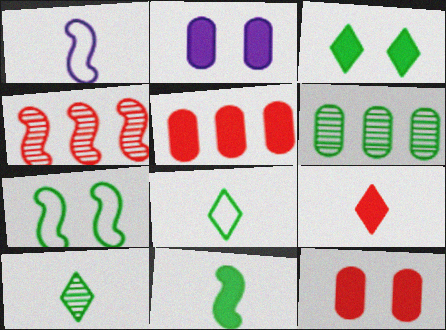[[2, 4, 8]]